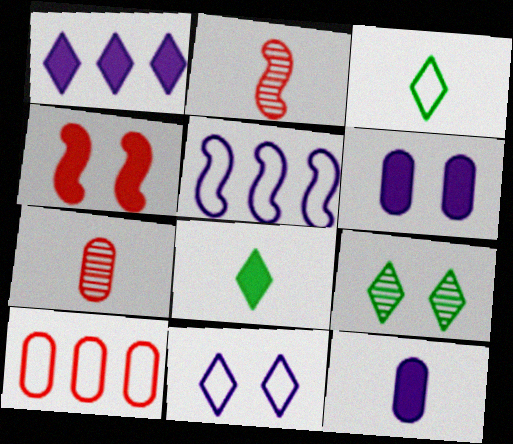[[2, 3, 12]]